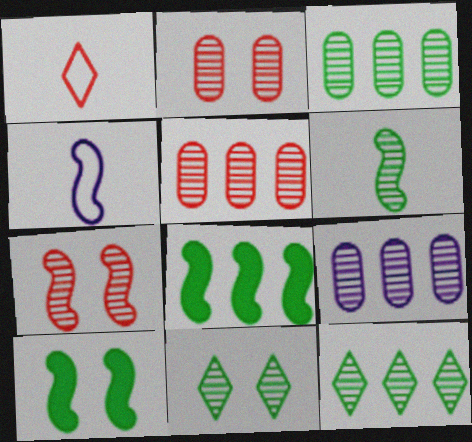[[1, 9, 10], 
[3, 5, 9], 
[3, 6, 11], 
[4, 7, 8]]